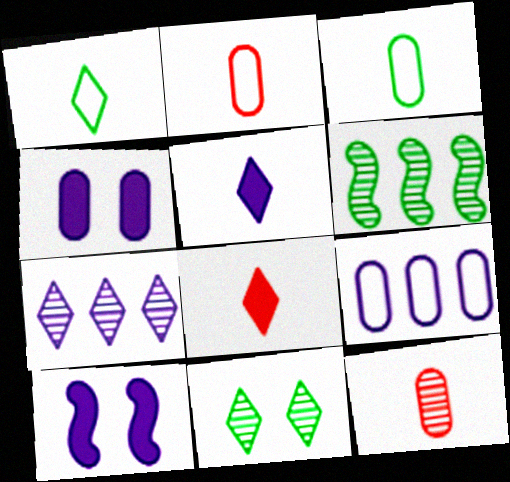[]